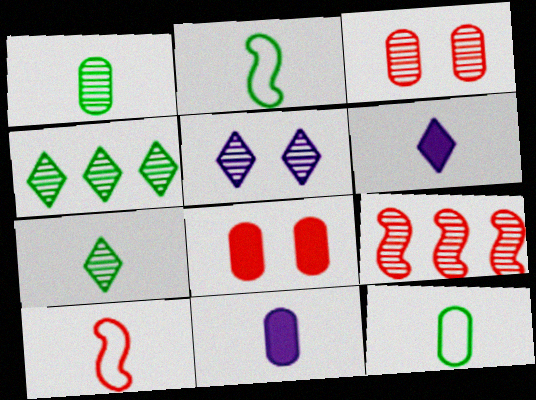[[1, 5, 9], 
[1, 6, 10], 
[7, 10, 11]]